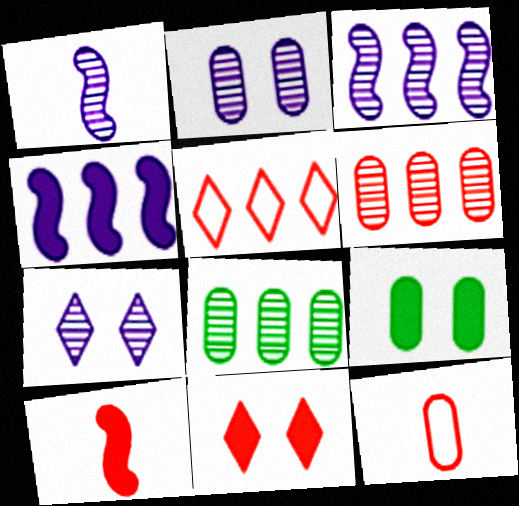[[1, 5, 9], 
[4, 5, 8]]